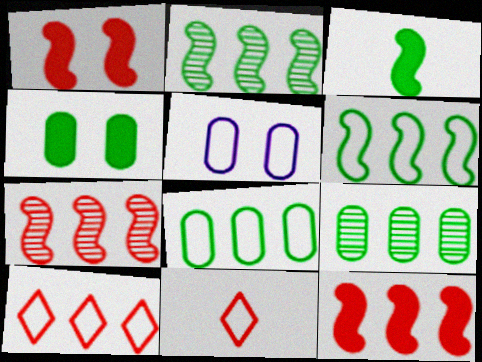[[5, 6, 11]]